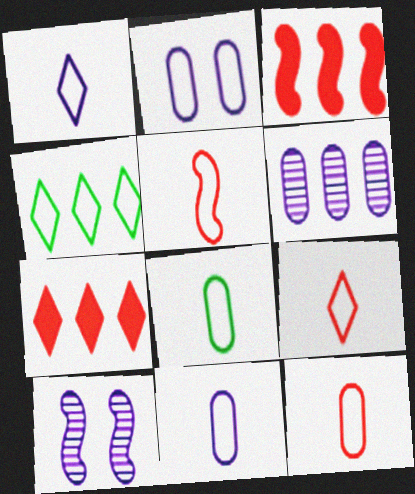[[1, 5, 8], 
[2, 4, 5], 
[3, 4, 6], 
[5, 9, 12], 
[7, 8, 10], 
[8, 11, 12]]